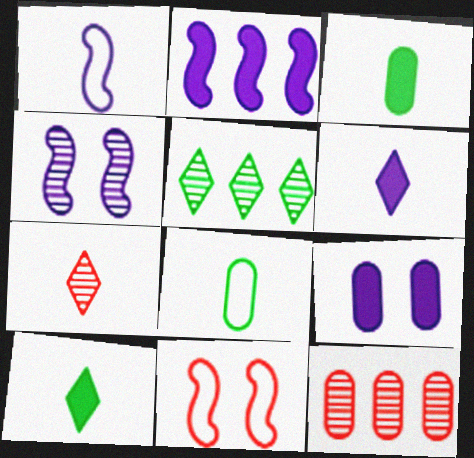[[1, 2, 4], 
[1, 3, 7], 
[2, 6, 9], 
[8, 9, 12]]